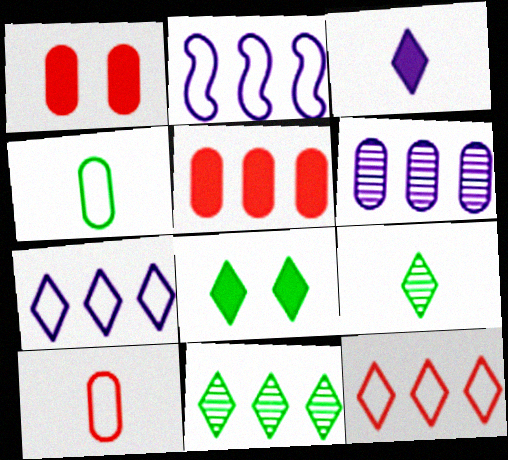[[1, 2, 9], 
[1, 4, 6], 
[2, 5, 11]]